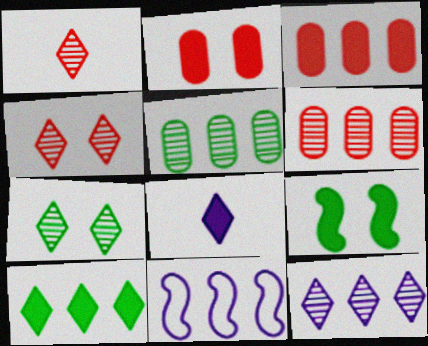[[1, 7, 12], 
[3, 8, 9], 
[6, 10, 11]]